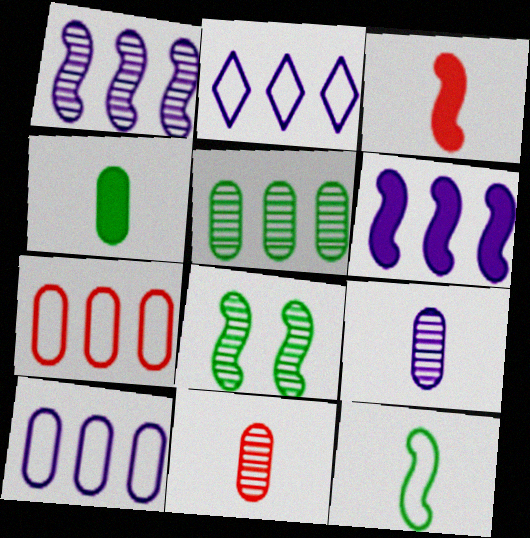[]